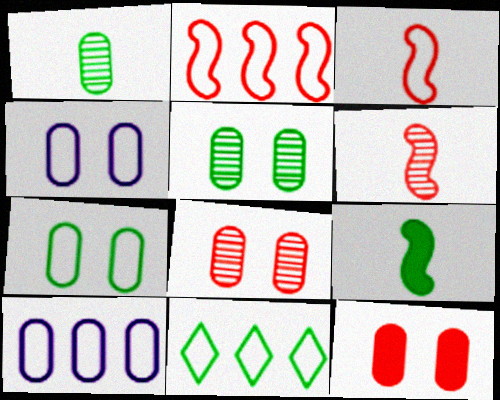[[1, 10, 12], 
[2, 10, 11], 
[3, 4, 11], 
[4, 5, 12], 
[5, 9, 11]]